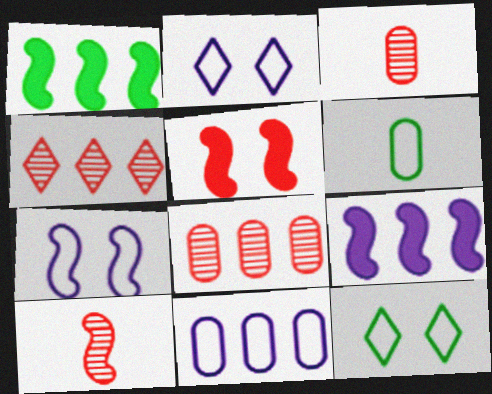[[1, 2, 3], 
[1, 4, 11], 
[1, 7, 10], 
[3, 9, 12]]